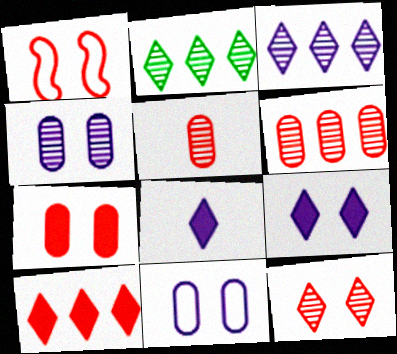[[1, 5, 10], 
[1, 7, 12]]